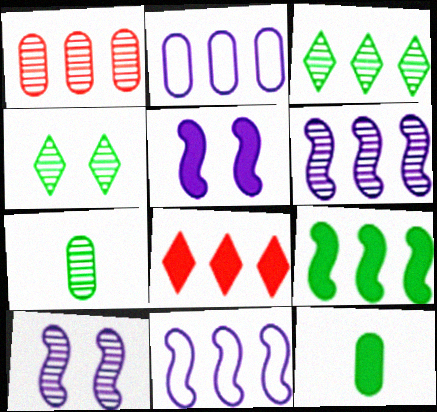[[1, 3, 6], 
[5, 8, 12]]